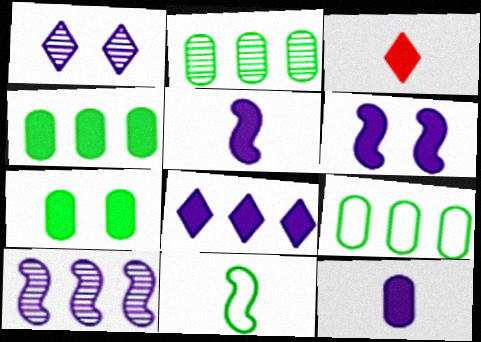[[2, 4, 9], 
[3, 4, 6], 
[6, 8, 12]]